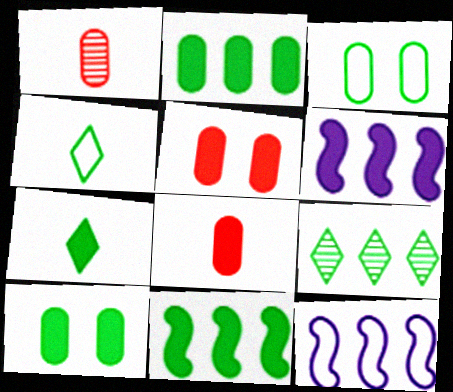[[5, 6, 7], 
[7, 10, 11]]